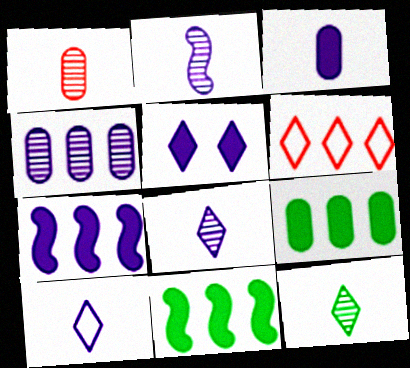[[1, 2, 12], 
[2, 3, 10], 
[3, 5, 7], 
[4, 6, 11], 
[5, 6, 12]]